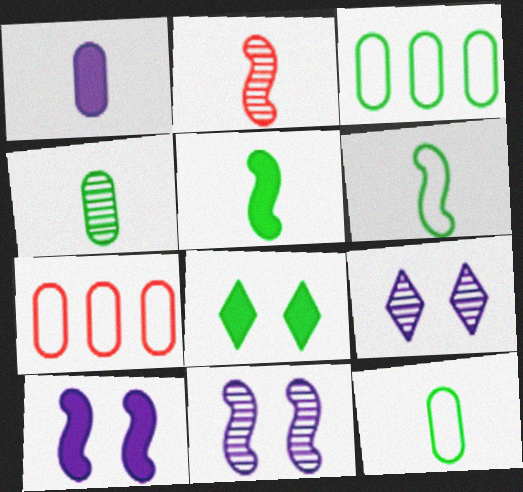[[5, 7, 9]]